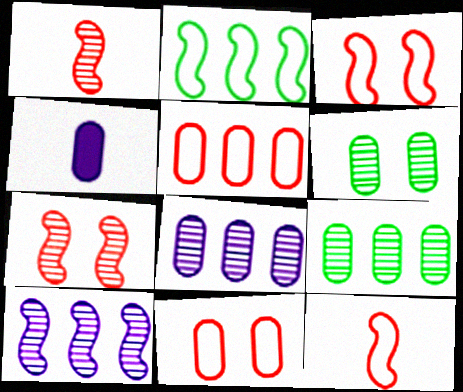[[4, 5, 6], 
[4, 9, 11]]